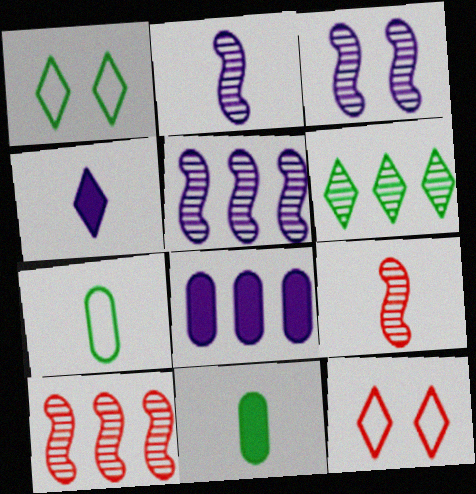[[1, 8, 9], 
[2, 3, 5], 
[4, 6, 12], 
[4, 7, 9], 
[5, 11, 12]]